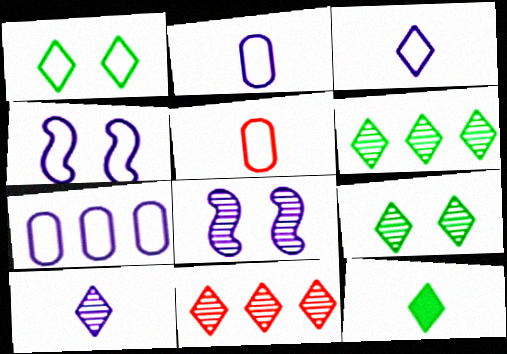[[1, 6, 12], 
[3, 4, 7], 
[9, 10, 11]]